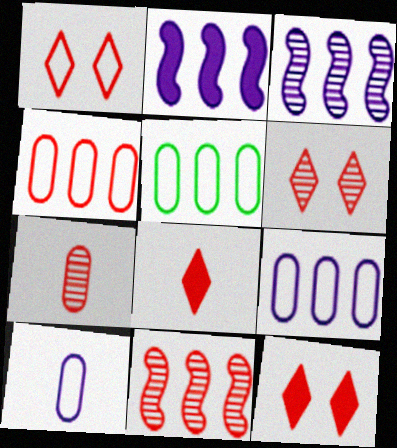[[1, 6, 12], 
[4, 5, 9], 
[6, 7, 11]]